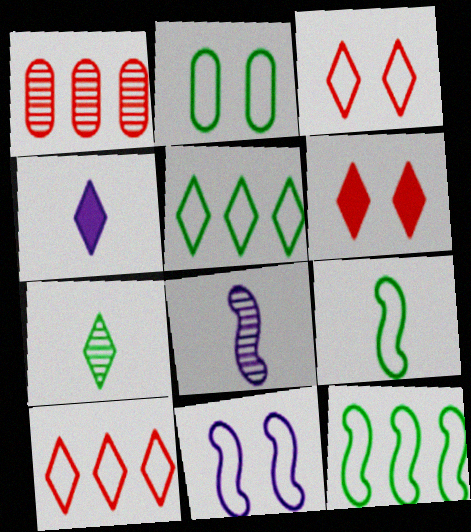[[2, 3, 11], 
[2, 5, 9]]